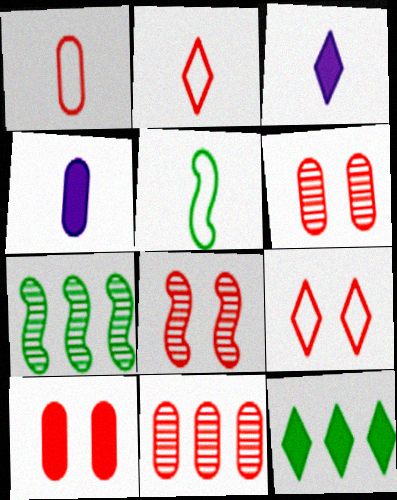[[1, 10, 11], 
[4, 7, 9], 
[8, 9, 10]]